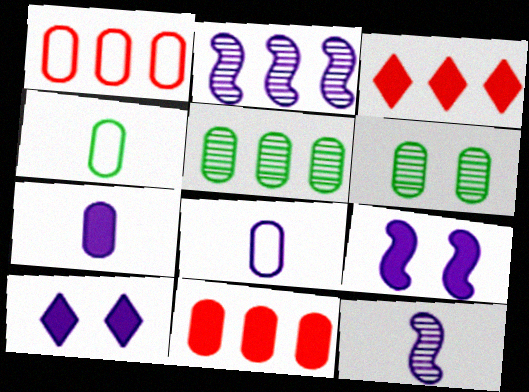[[1, 6, 7], 
[2, 8, 10], 
[6, 8, 11]]